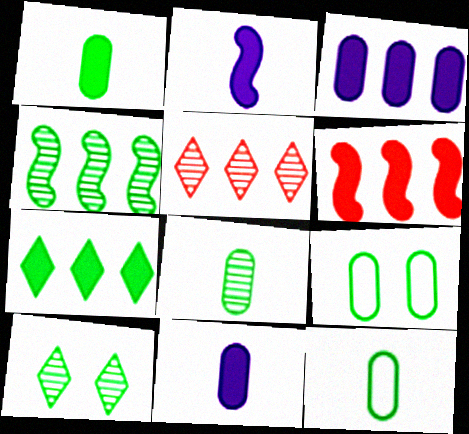[[1, 8, 12], 
[2, 5, 9], 
[3, 6, 7], 
[4, 8, 10]]